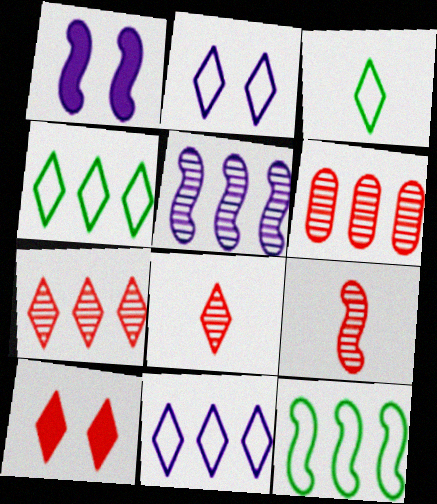[[1, 3, 6], 
[1, 9, 12]]